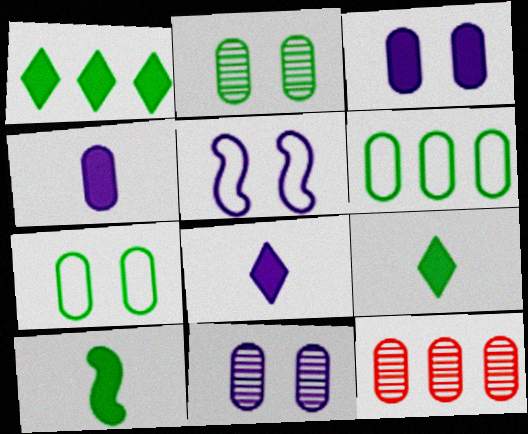[[4, 7, 12], 
[5, 9, 12]]